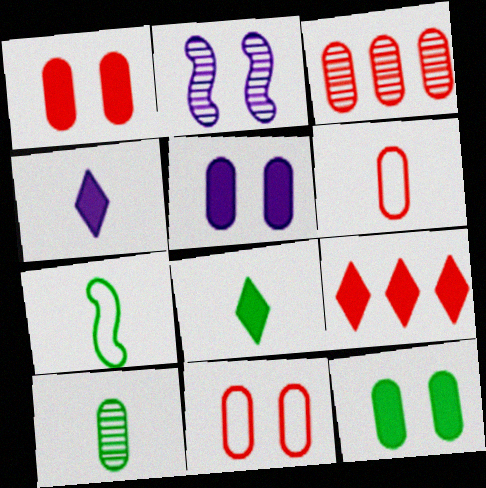[[1, 3, 6], 
[1, 5, 12], 
[7, 8, 10]]